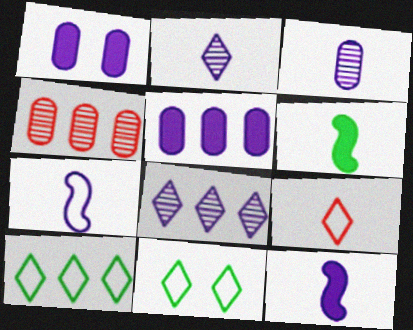[[1, 7, 8], 
[3, 6, 9], 
[4, 11, 12]]